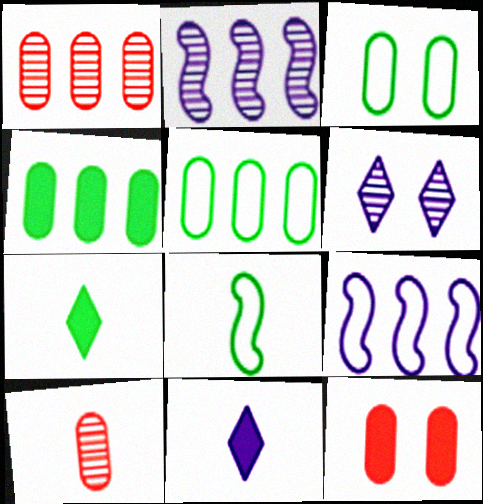[[8, 10, 11]]